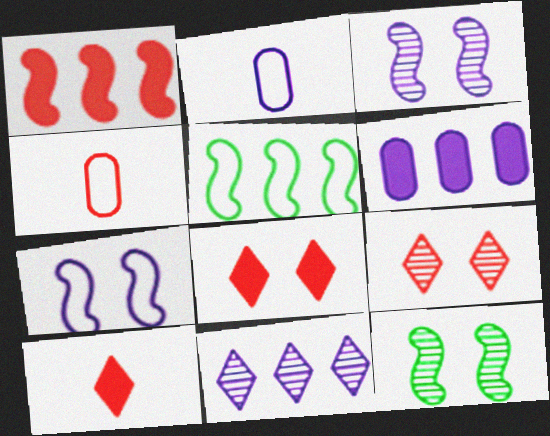[[1, 4, 9]]